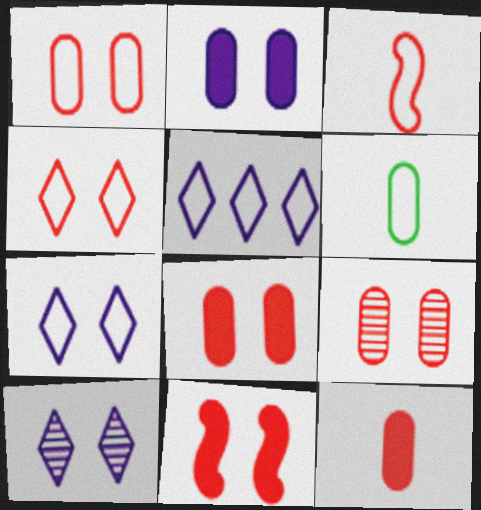[[1, 8, 9], 
[4, 9, 11]]